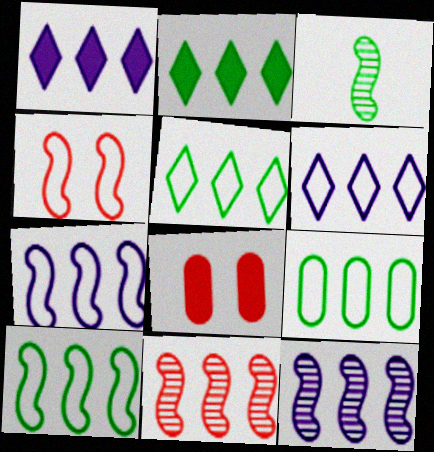[[1, 9, 11], 
[3, 6, 8], 
[5, 9, 10]]